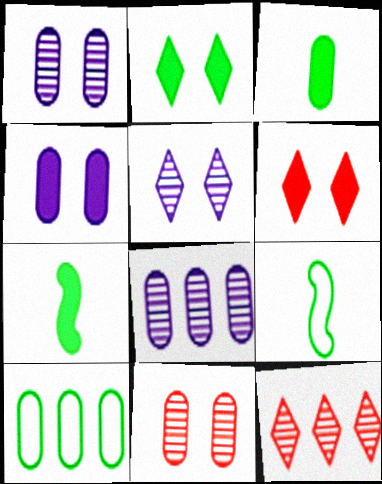[[4, 9, 12], 
[6, 8, 9]]